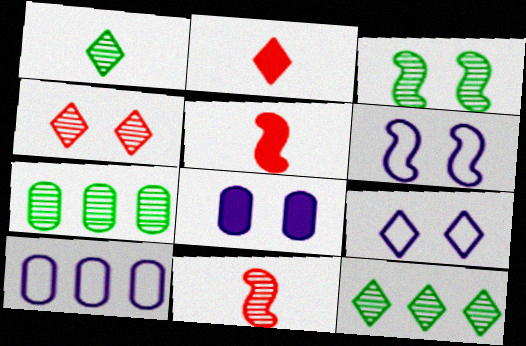[[1, 3, 7], 
[2, 3, 10], 
[2, 6, 7], 
[2, 9, 12], 
[5, 7, 9]]